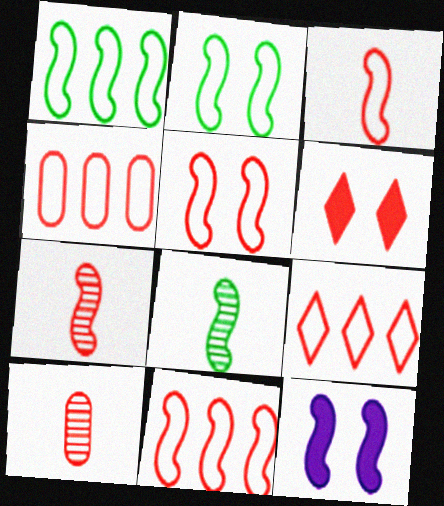[[1, 7, 12], 
[3, 5, 11], 
[4, 6, 7], 
[4, 9, 11], 
[6, 10, 11], 
[8, 11, 12]]